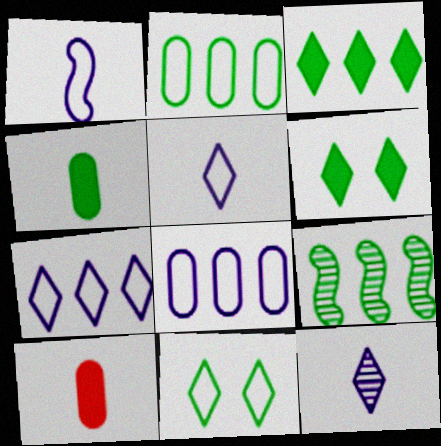[[2, 3, 9], 
[4, 9, 11]]